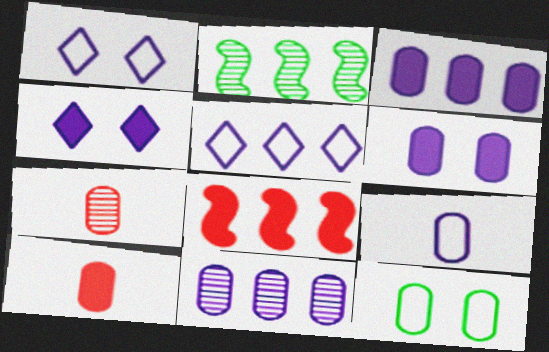[[1, 2, 10], 
[3, 7, 12], 
[6, 9, 11], 
[10, 11, 12]]